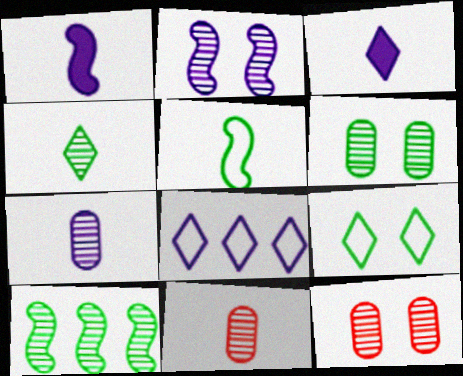[[3, 5, 11], 
[4, 6, 10]]